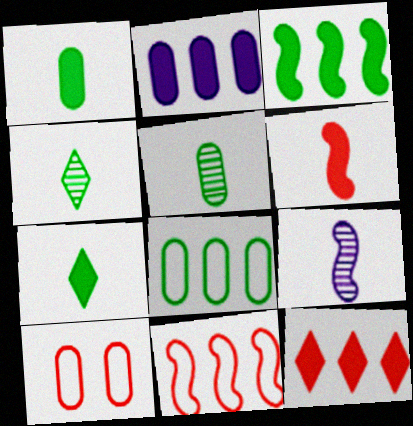[[2, 3, 12], 
[2, 5, 10]]